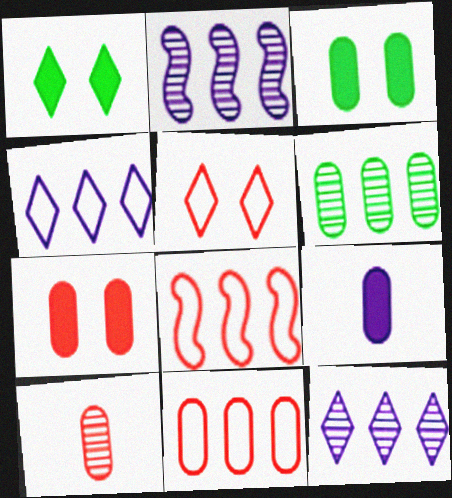[[7, 10, 11]]